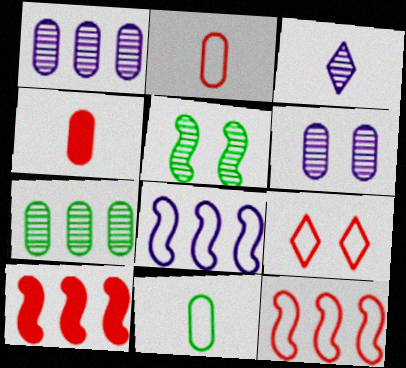[[2, 9, 12], 
[8, 9, 11]]